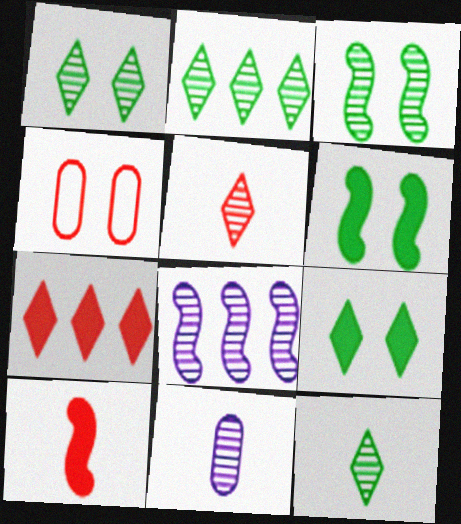[[1, 2, 12]]